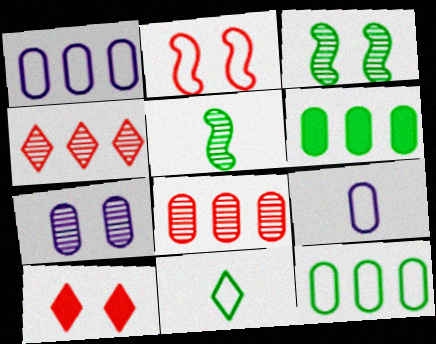[[1, 2, 11], 
[1, 5, 10], 
[1, 6, 8], 
[3, 6, 11], 
[4, 5, 7]]